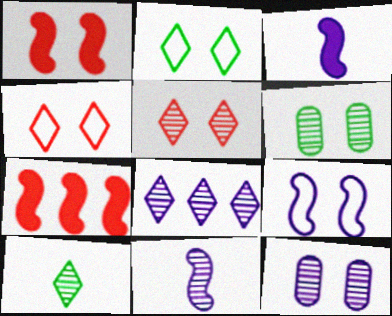[[1, 2, 12], 
[5, 8, 10], 
[8, 11, 12]]